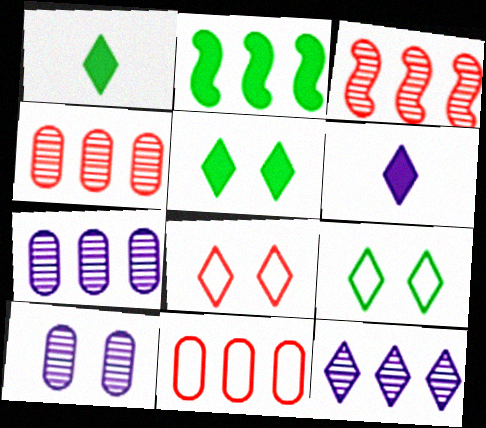[[1, 8, 12], 
[2, 11, 12]]